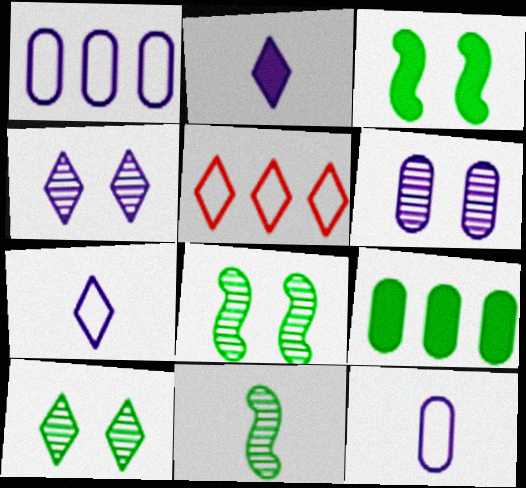[[2, 5, 10]]